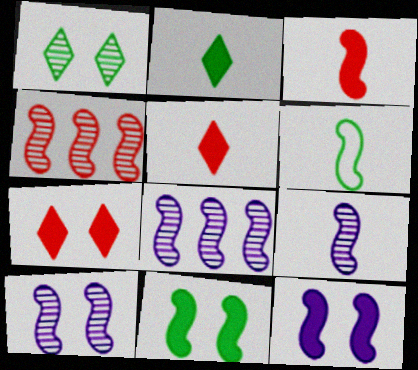[[3, 6, 9], 
[4, 6, 12], 
[8, 9, 10]]